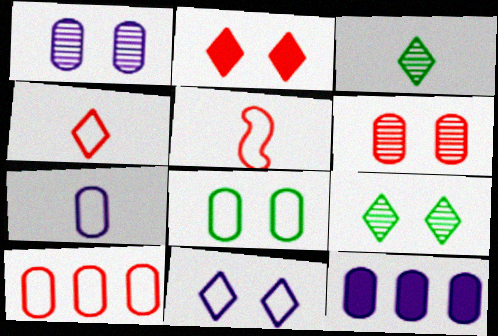[[1, 7, 12], 
[2, 9, 11], 
[5, 9, 12], 
[7, 8, 10]]